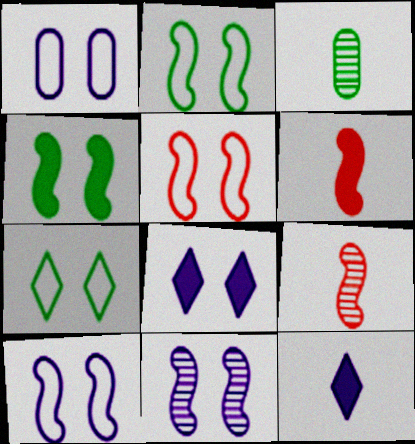[[1, 5, 7], 
[1, 8, 11], 
[2, 5, 10], 
[4, 5, 11]]